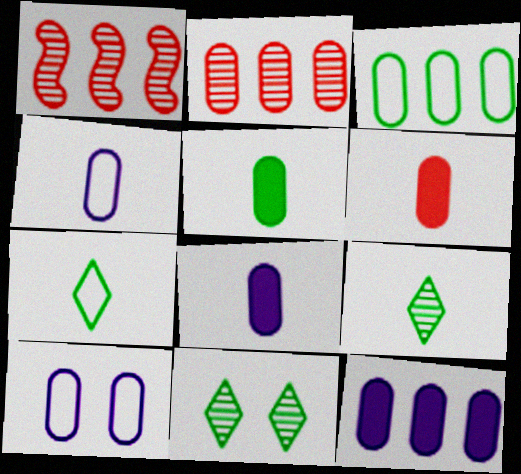[[2, 3, 12], 
[2, 5, 10], 
[5, 6, 8]]